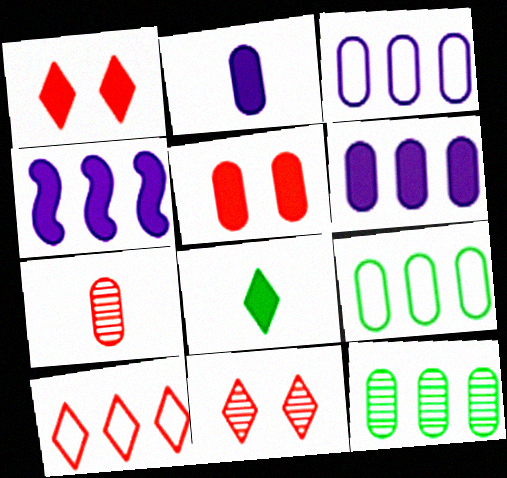[[4, 5, 8], 
[4, 10, 12]]